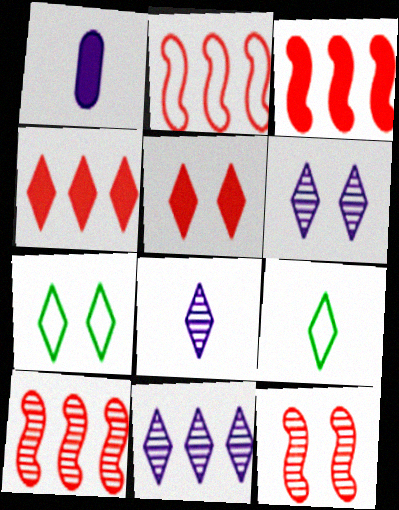[[1, 7, 10], 
[2, 3, 10], 
[4, 6, 9], 
[4, 7, 8], 
[5, 6, 7], 
[5, 9, 11], 
[6, 8, 11]]